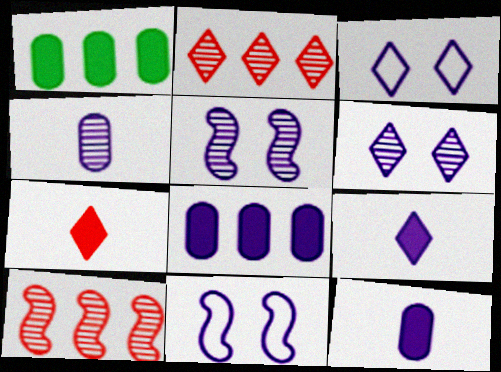[]